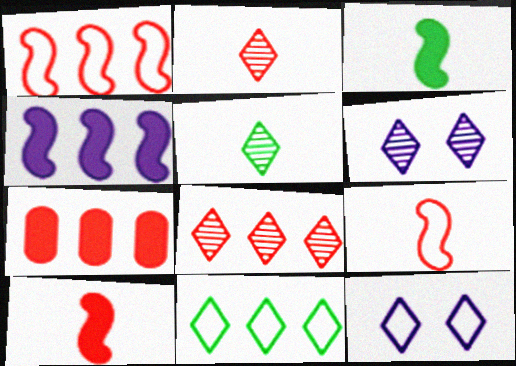[[1, 7, 8], 
[5, 6, 8]]